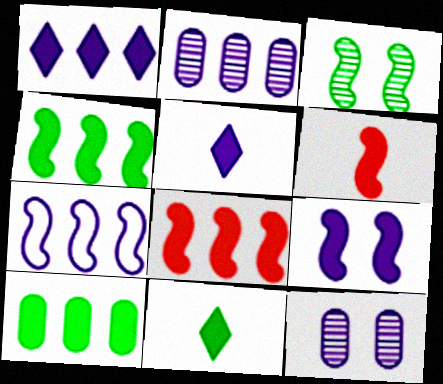[[1, 2, 7], 
[1, 8, 10], 
[3, 6, 7], 
[4, 6, 9], 
[5, 7, 12]]